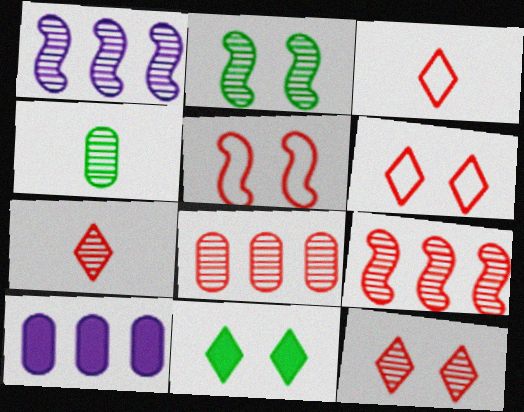[[1, 4, 12], 
[2, 3, 10]]